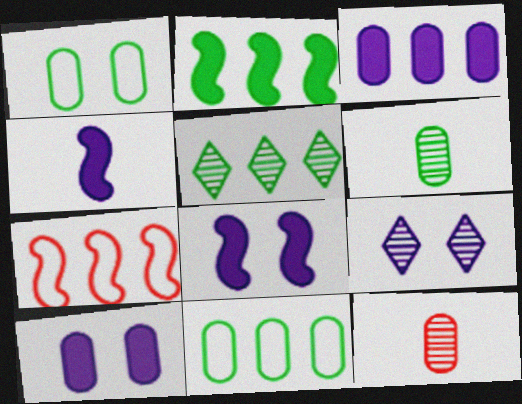[[1, 3, 12], 
[2, 5, 11], 
[3, 5, 7], 
[10, 11, 12]]